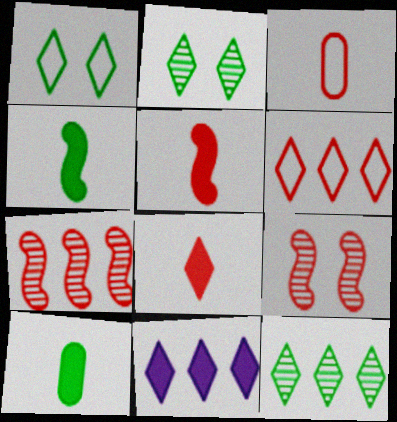[[6, 11, 12]]